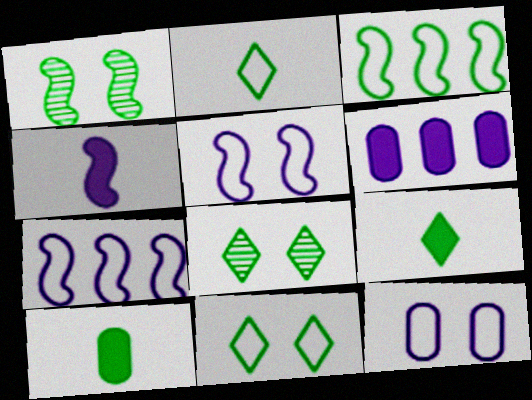[[3, 8, 10]]